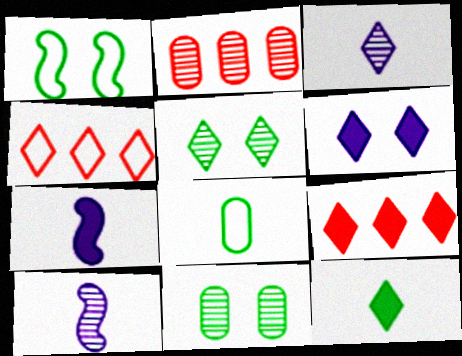[[2, 5, 10], 
[4, 7, 11], 
[6, 9, 12]]